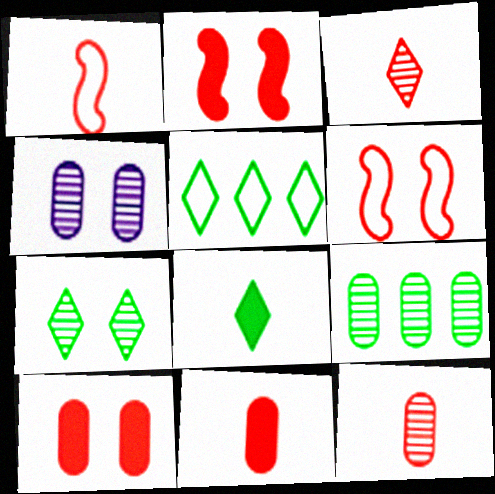[[1, 3, 11], 
[4, 9, 12], 
[5, 7, 8]]